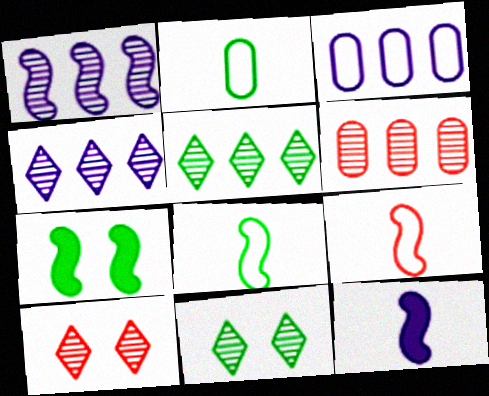[[1, 5, 6], 
[1, 7, 9], 
[2, 5, 7]]